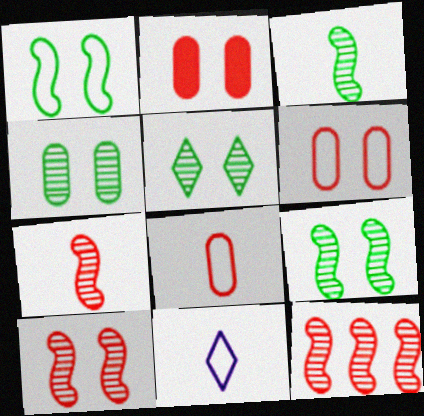[[4, 5, 9], 
[7, 10, 12]]